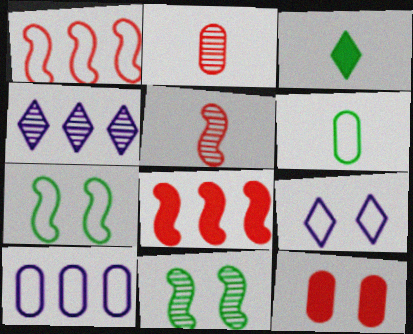[[1, 6, 9], 
[2, 4, 11], 
[9, 11, 12]]